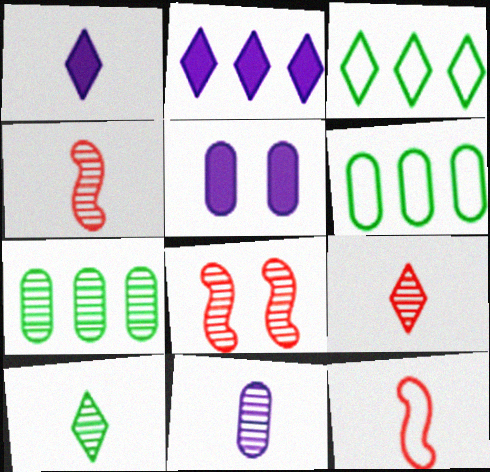[[1, 6, 8], 
[3, 4, 5], 
[4, 10, 11]]